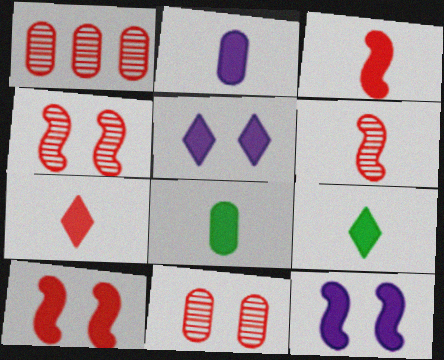[[2, 3, 9]]